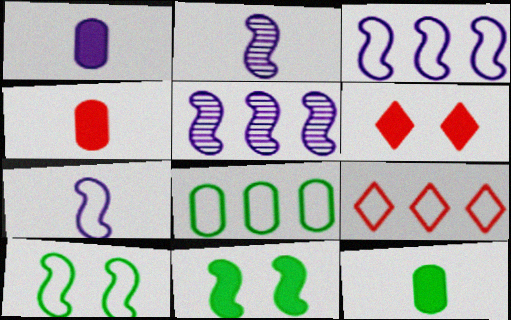[[1, 4, 12], 
[2, 6, 8], 
[3, 8, 9]]